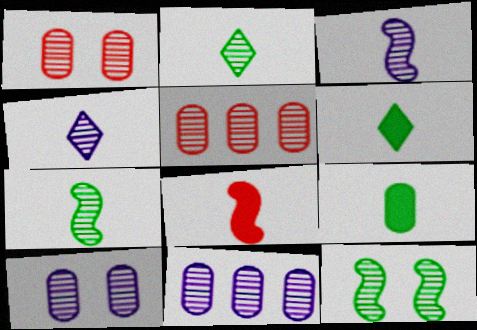[[4, 5, 12]]